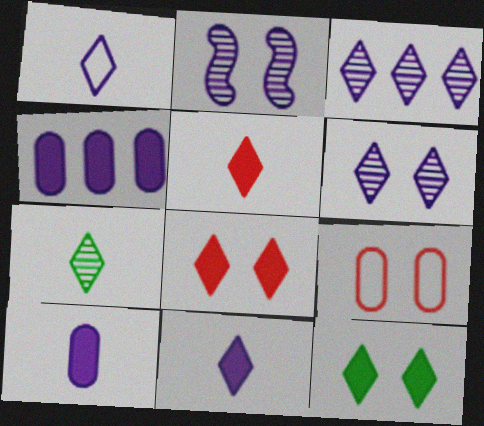[[1, 2, 4], 
[1, 5, 7], 
[2, 9, 12]]